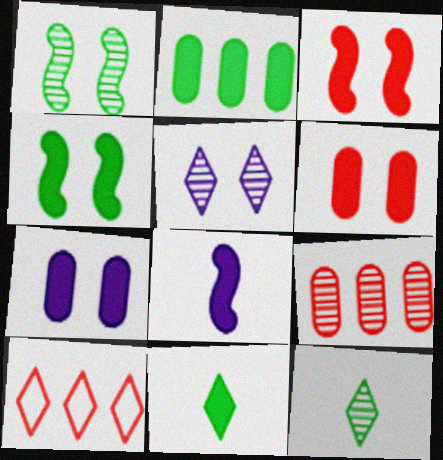[[2, 4, 11], 
[5, 10, 11]]